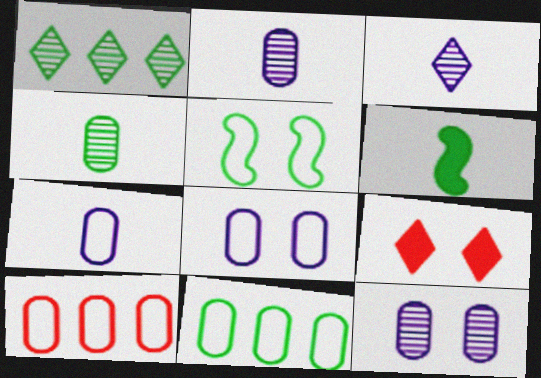[[5, 9, 12]]